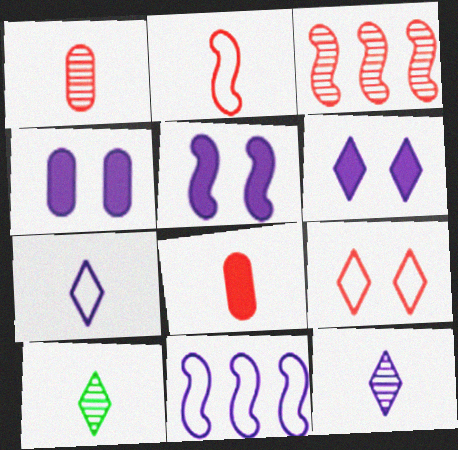[[3, 8, 9], 
[4, 5, 6], 
[4, 11, 12]]